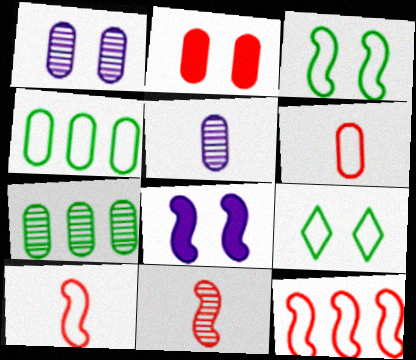[[2, 4, 5]]